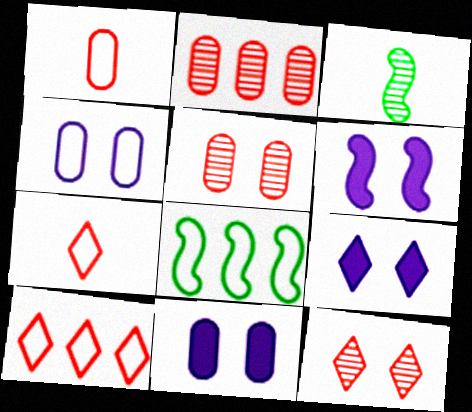[[3, 10, 11], 
[4, 7, 8], 
[6, 9, 11]]